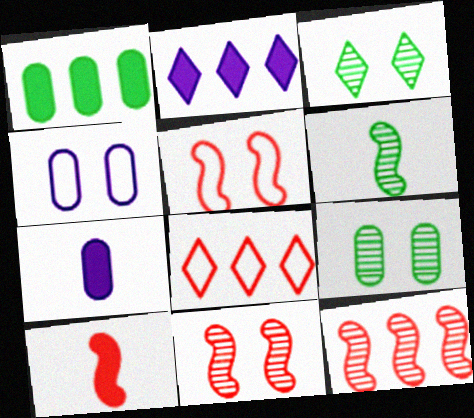[[5, 10, 12]]